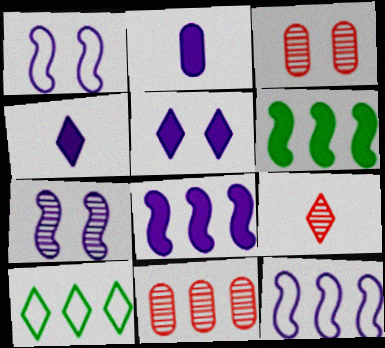[[2, 5, 8], 
[5, 9, 10], 
[8, 10, 11]]